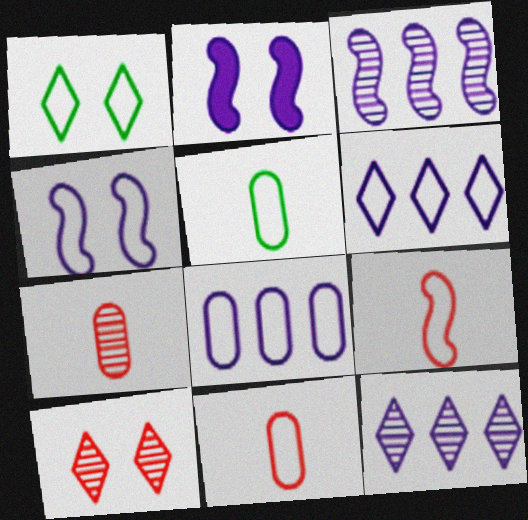[[1, 8, 9]]